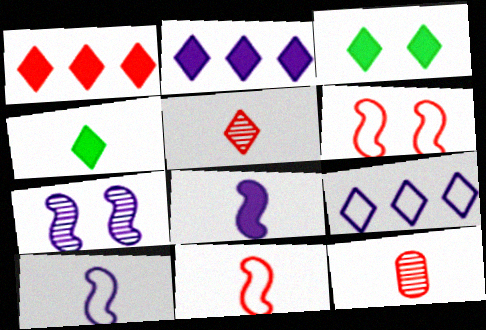[[1, 6, 12], 
[3, 5, 9], 
[4, 10, 12]]